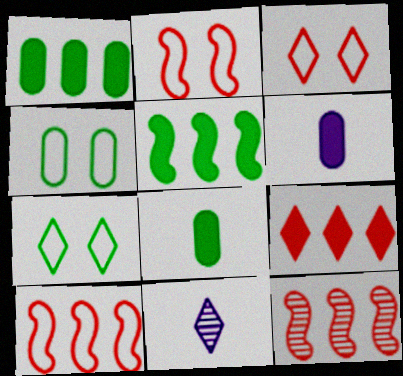[[1, 2, 11], 
[6, 7, 12], 
[7, 9, 11]]